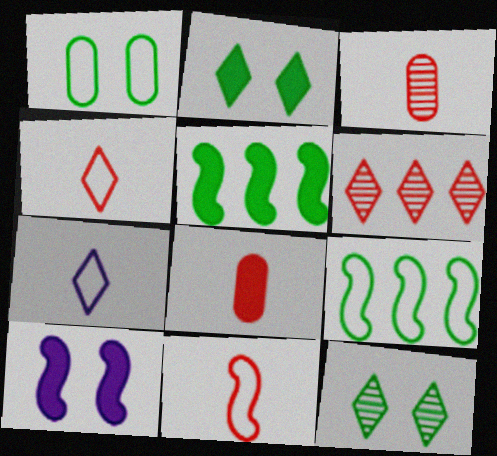[[2, 6, 7]]